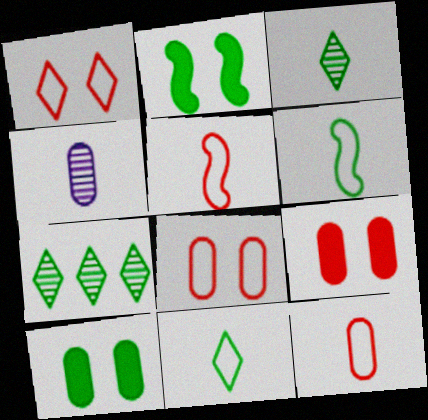[[6, 7, 10]]